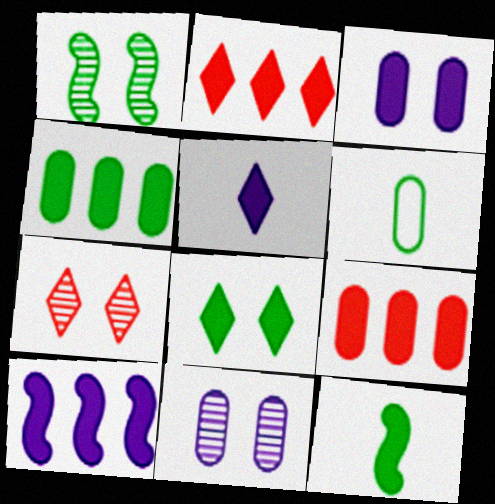[[1, 7, 11], 
[2, 3, 12], 
[2, 4, 10], 
[2, 5, 8], 
[3, 5, 10], 
[4, 8, 12], 
[6, 7, 10], 
[6, 9, 11]]